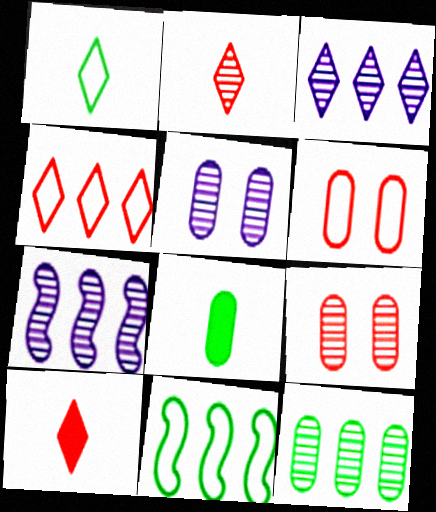[[5, 10, 11]]